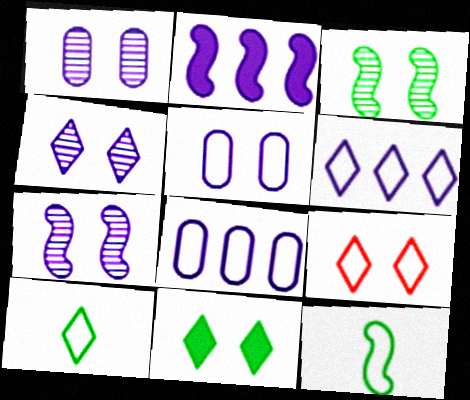[[1, 4, 7], 
[4, 9, 11], 
[6, 9, 10], 
[8, 9, 12]]